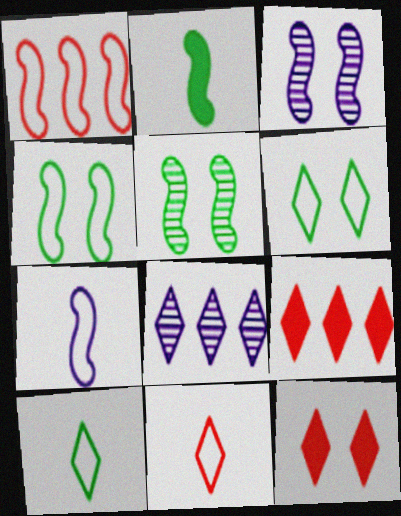[[1, 2, 3], 
[1, 4, 7], 
[8, 10, 12]]